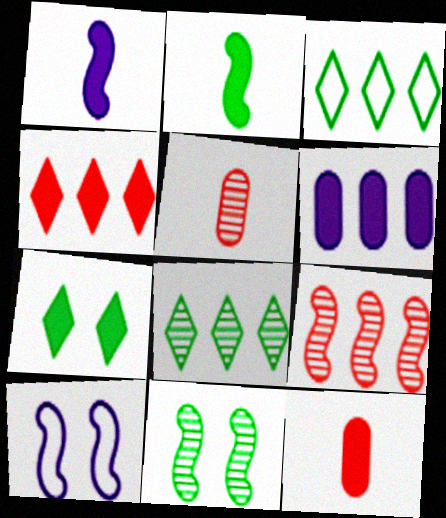[[2, 9, 10], 
[3, 6, 9], 
[8, 10, 12]]